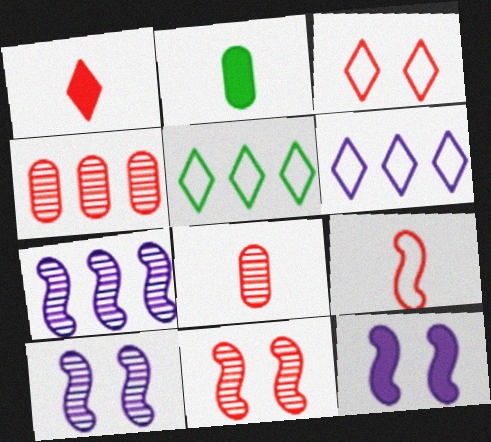[[1, 8, 9], 
[2, 3, 7], 
[2, 6, 11], 
[5, 8, 12]]